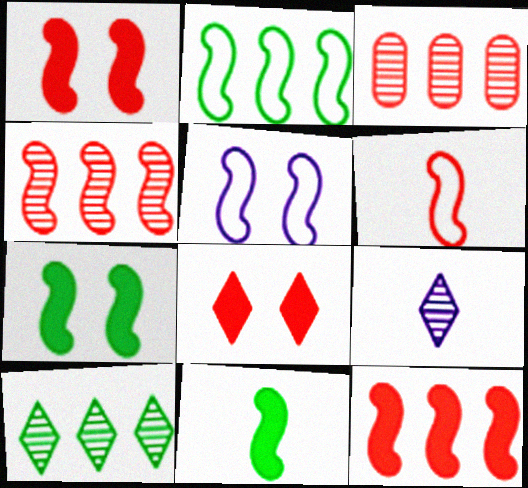[[1, 4, 6], 
[2, 5, 6], 
[3, 6, 8], 
[4, 5, 11]]